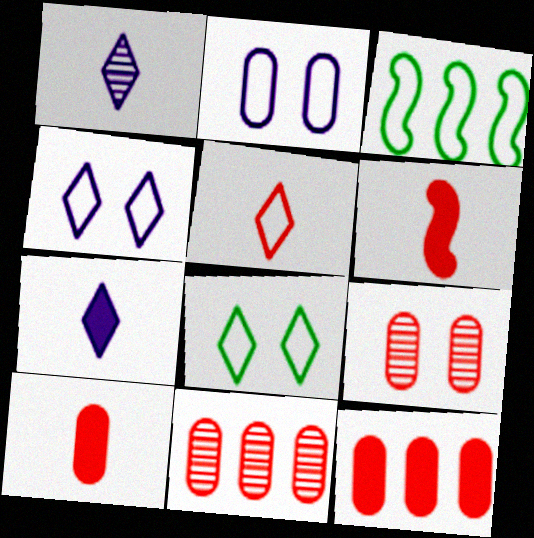[[2, 3, 5], 
[3, 7, 9]]